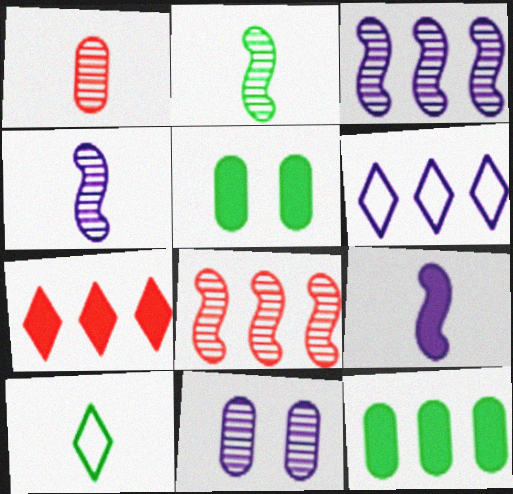[[1, 9, 10], 
[5, 7, 9], 
[6, 8, 12], 
[6, 9, 11]]